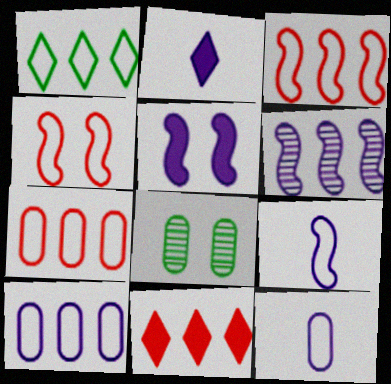[[1, 3, 10], 
[1, 4, 12], 
[2, 3, 8], 
[5, 6, 9], 
[8, 9, 11]]